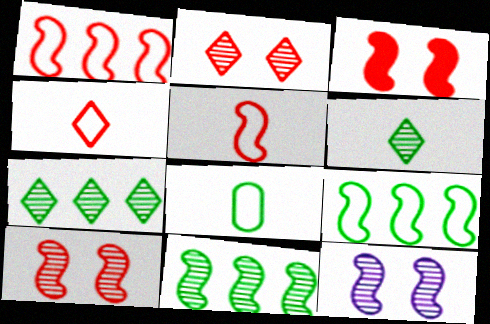[]